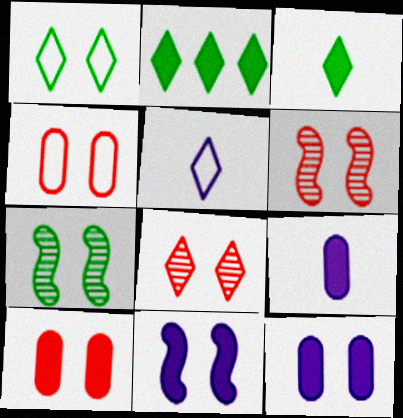[[1, 6, 12], 
[2, 5, 8]]